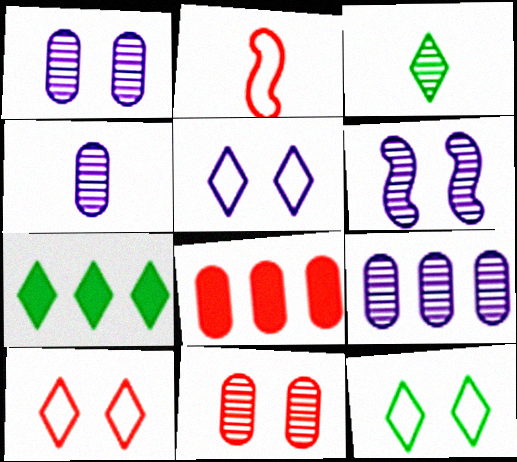[[1, 2, 7], 
[1, 4, 9], 
[3, 7, 12], 
[5, 10, 12]]